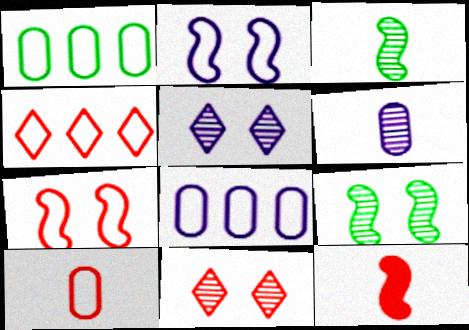[[1, 5, 12], 
[4, 7, 10]]